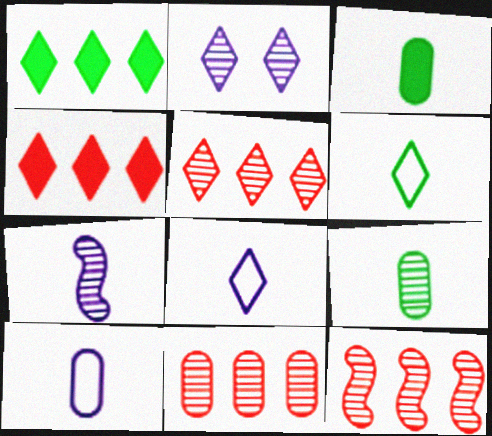[[2, 4, 6], 
[2, 9, 12], 
[5, 11, 12]]